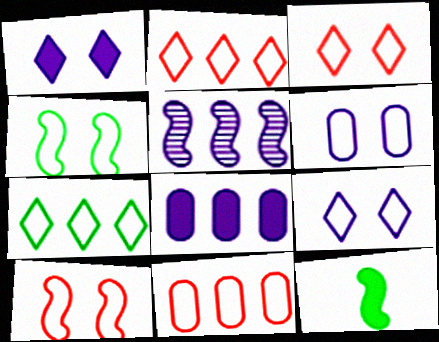[[3, 4, 6], 
[5, 10, 12]]